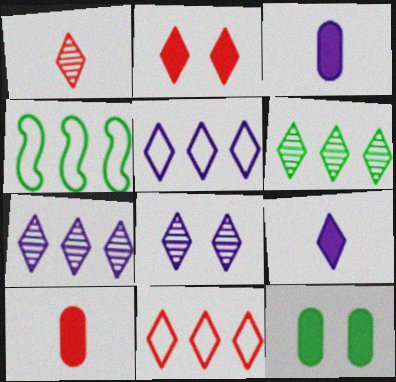[[1, 2, 11], 
[1, 6, 8], 
[4, 8, 10], 
[5, 8, 9]]